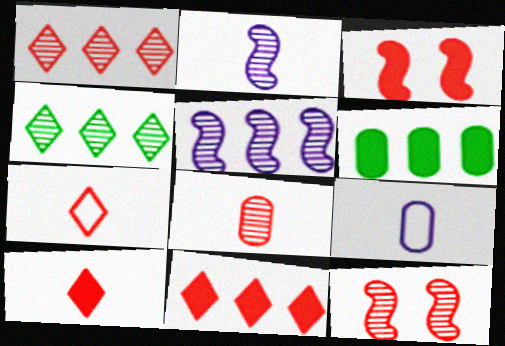[[1, 8, 12], 
[3, 4, 9]]